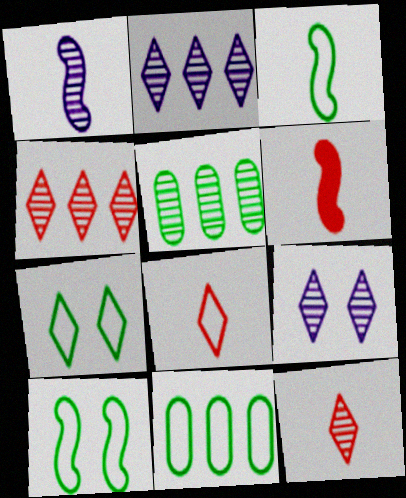[[1, 3, 6], 
[3, 7, 11], 
[6, 9, 11]]